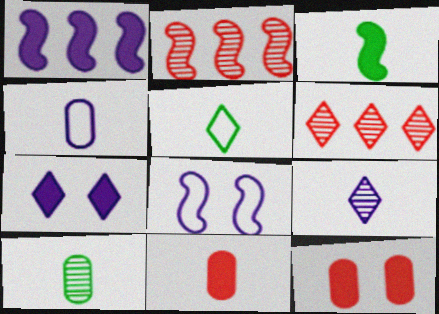[[2, 3, 8], 
[3, 5, 10], 
[4, 10, 11], 
[5, 6, 7]]